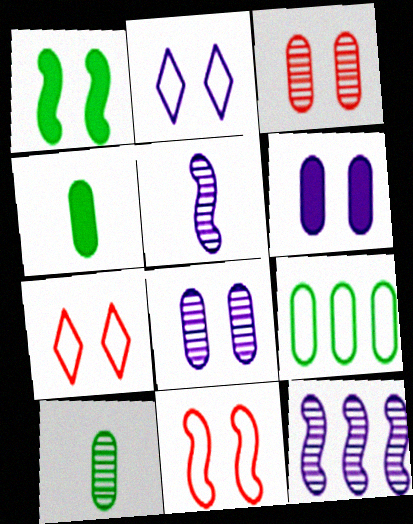[[1, 2, 3], 
[1, 7, 8], 
[4, 7, 12]]